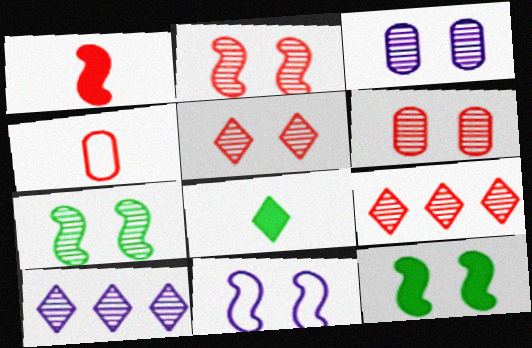[[2, 5, 6], 
[2, 11, 12], 
[3, 5, 7], 
[4, 10, 12]]